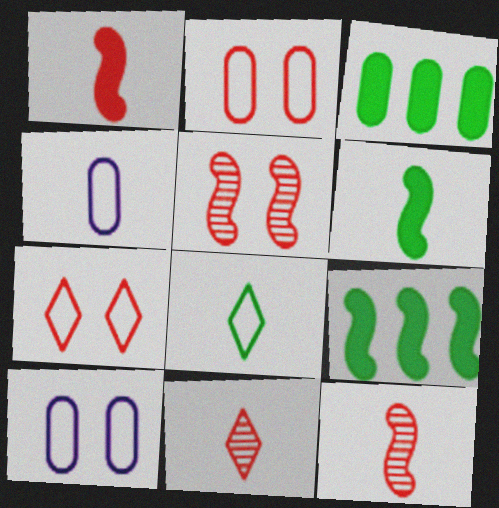[[4, 6, 11], 
[9, 10, 11]]